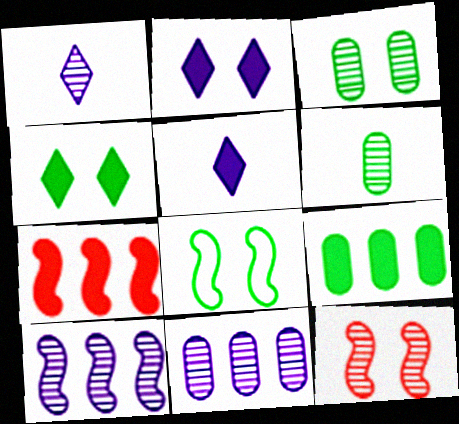[[3, 4, 8]]